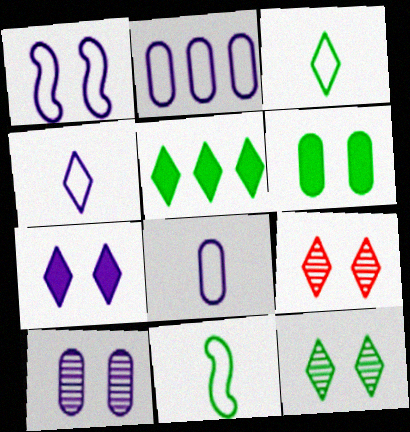[[1, 2, 4], 
[1, 6, 9], 
[1, 7, 10], 
[3, 5, 12], 
[4, 5, 9]]